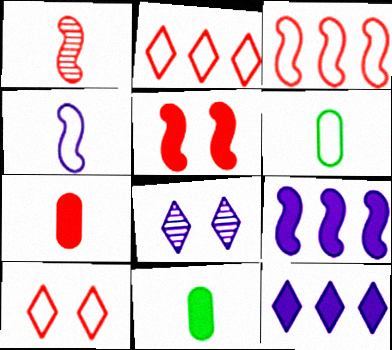[[1, 3, 5], 
[3, 8, 11], 
[5, 11, 12]]